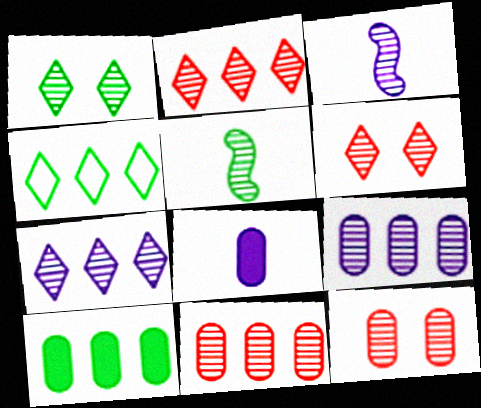[[1, 3, 11], 
[5, 6, 9], 
[5, 7, 12]]